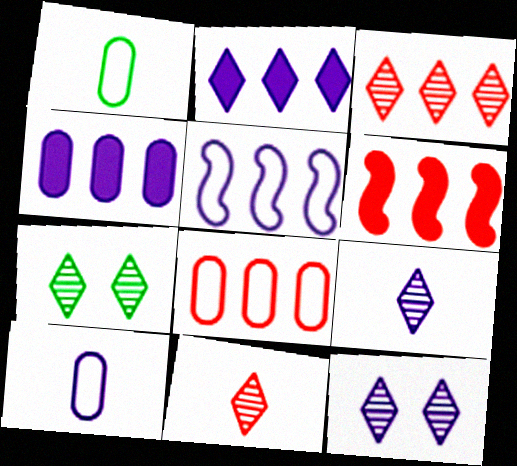[[1, 6, 12], 
[3, 6, 8], 
[3, 7, 9], 
[6, 7, 10]]